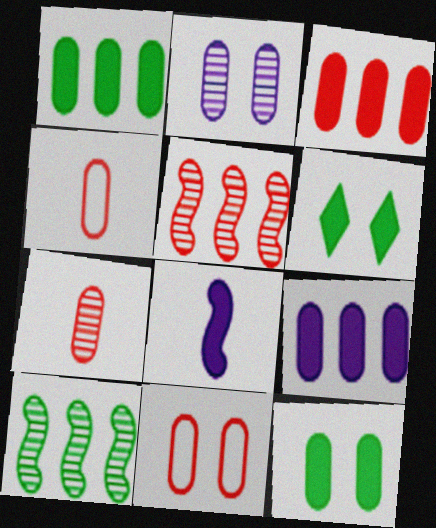[[1, 2, 4], 
[1, 3, 9], 
[2, 11, 12], 
[3, 6, 8], 
[3, 7, 11]]